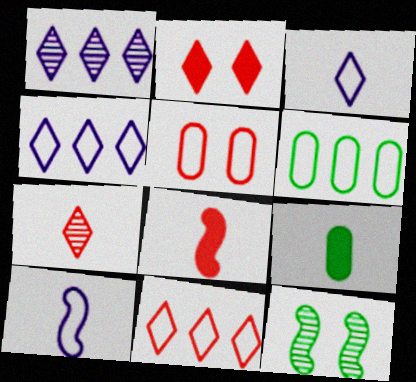[[2, 7, 11], 
[7, 9, 10]]